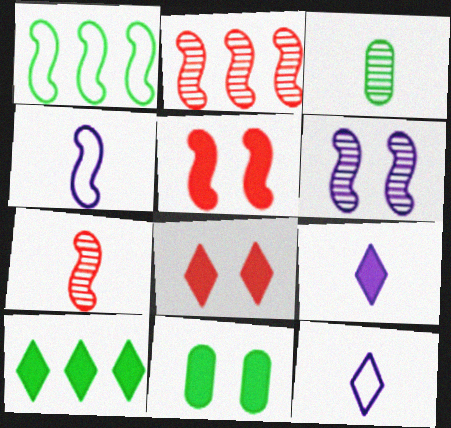[[2, 11, 12], 
[8, 9, 10]]